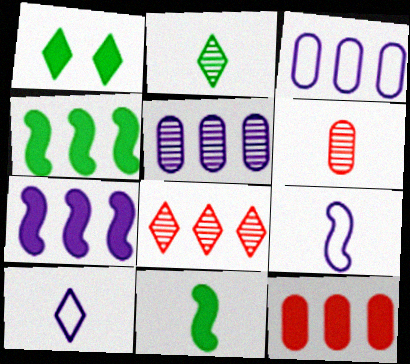[[1, 8, 10], 
[3, 4, 8], 
[6, 10, 11]]